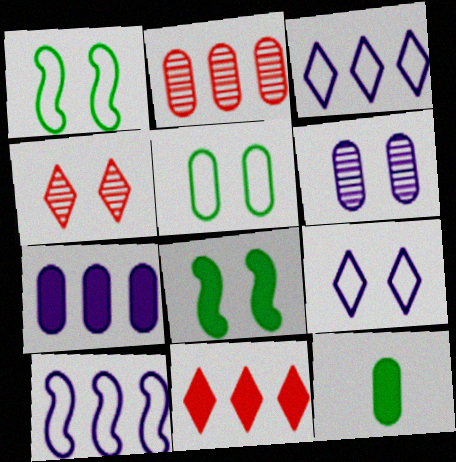[[4, 10, 12]]